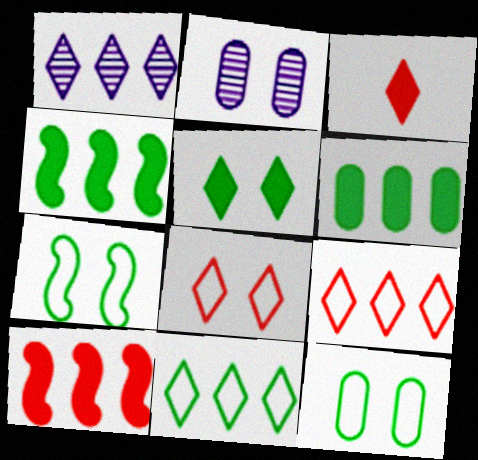[]